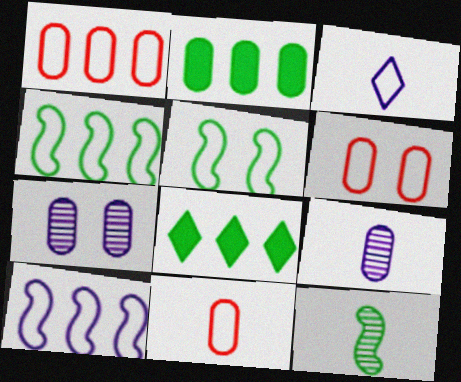[[1, 3, 5], 
[1, 6, 11], 
[2, 6, 9], 
[2, 7, 11], 
[3, 4, 6]]